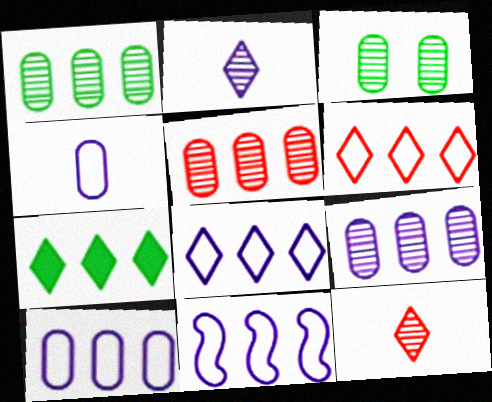[[1, 5, 9], 
[5, 7, 11], 
[8, 10, 11]]